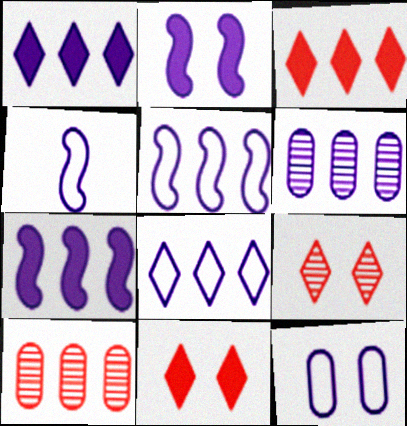[[1, 5, 6], 
[4, 8, 12], 
[6, 7, 8]]